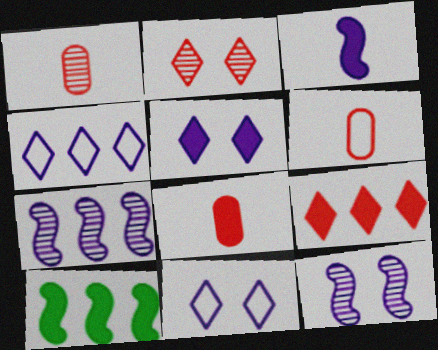[[1, 6, 8], 
[1, 10, 11], 
[5, 8, 10]]